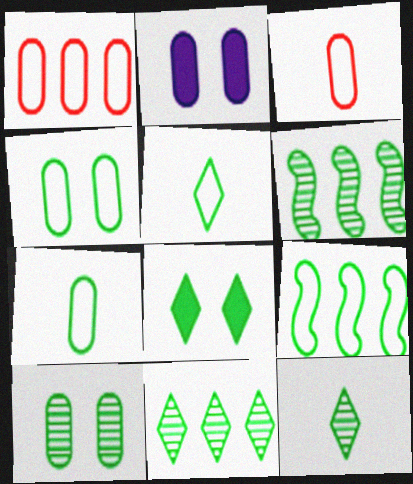[[4, 5, 9], 
[5, 8, 11], 
[6, 7, 8], 
[6, 10, 12]]